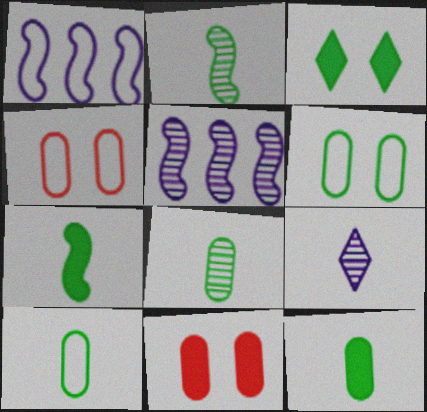[[8, 10, 12]]